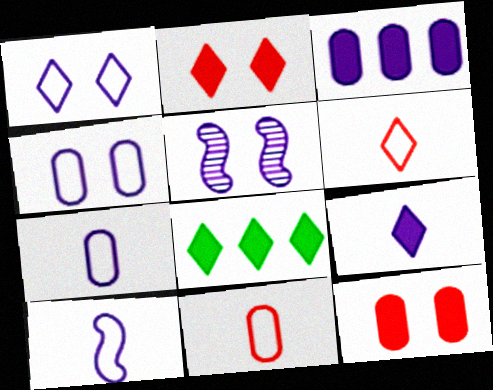[[2, 8, 9], 
[5, 8, 11]]